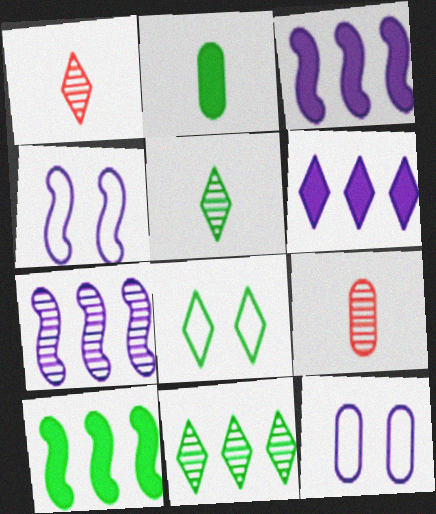[[1, 6, 8], 
[1, 10, 12], 
[3, 8, 9]]